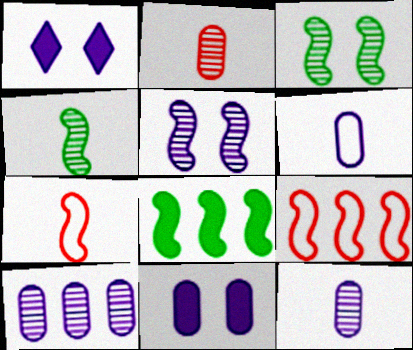[[5, 7, 8], 
[6, 10, 11]]